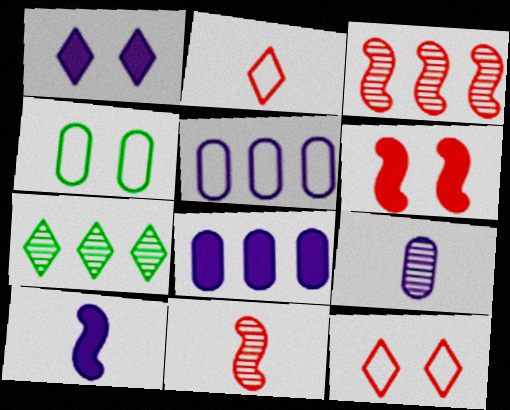[[1, 2, 7], 
[1, 8, 10]]